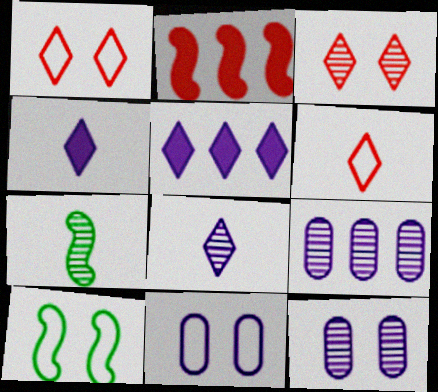[[1, 10, 11], 
[3, 7, 9]]